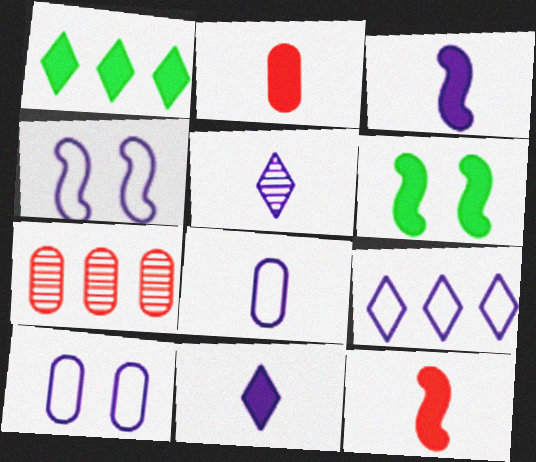[[3, 5, 8], 
[4, 8, 9]]